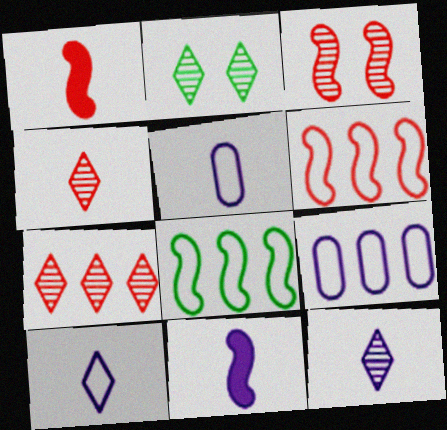[[1, 2, 9], 
[1, 3, 6], 
[2, 7, 12], 
[3, 8, 11], 
[5, 11, 12]]